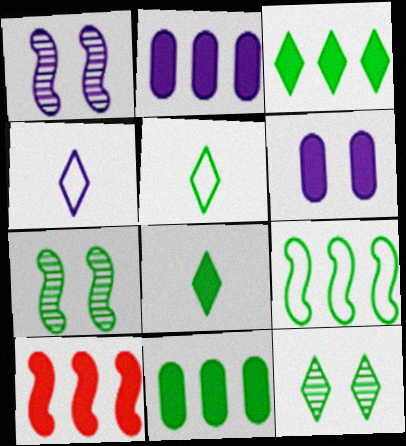[[1, 2, 4], 
[2, 3, 10], 
[3, 5, 12], 
[5, 7, 11], 
[6, 8, 10]]